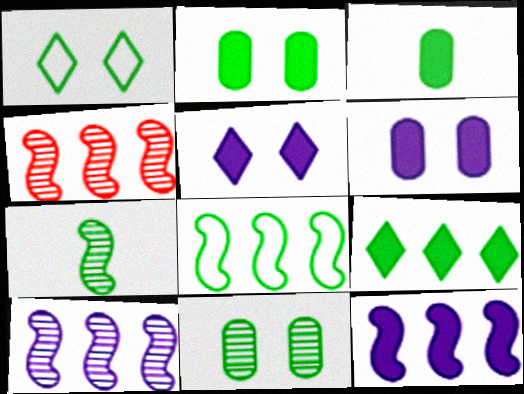[[4, 8, 12]]